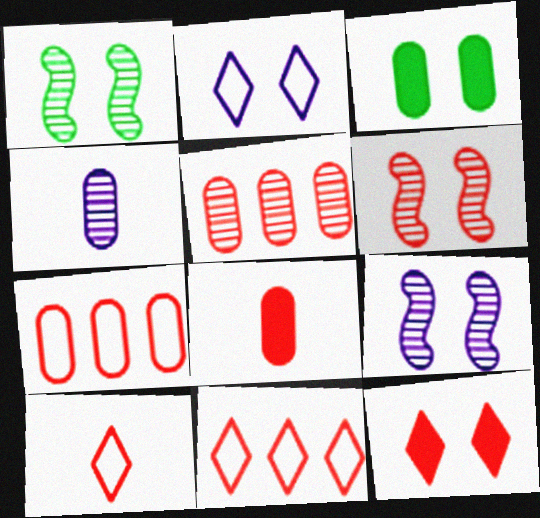[[1, 6, 9], 
[2, 3, 6], 
[3, 4, 7], 
[6, 8, 11]]